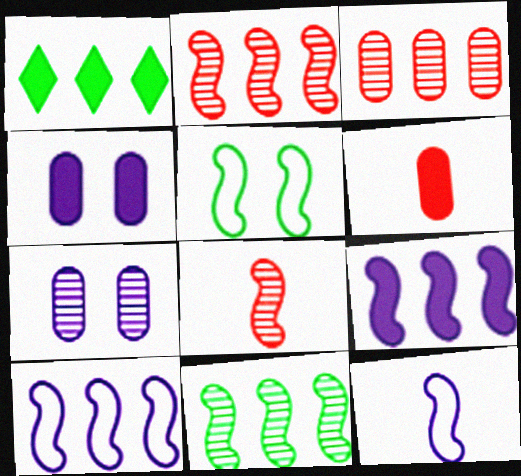[[1, 3, 10], 
[5, 8, 9]]